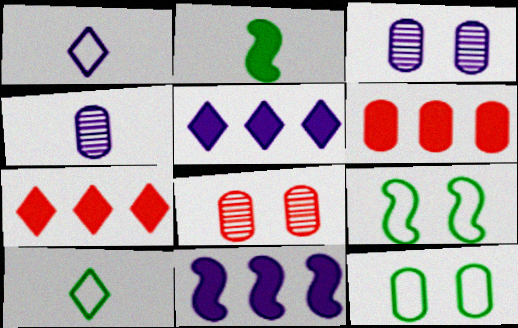[[1, 3, 11], 
[4, 6, 12], 
[4, 7, 9], 
[8, 10, 11]]